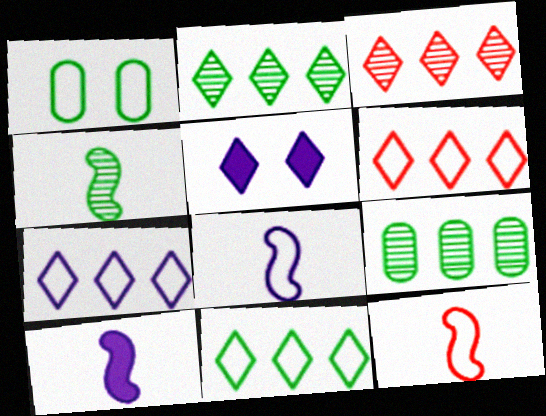[[1, 3, 10], 
[1, 6, 8], 
[1, 7, 12], 
[4, 10, 12], 
[5, 9, 12], 
[6, 7, 11]]